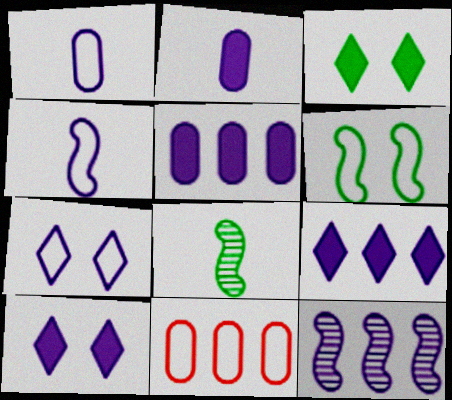[[1, 10, 12], 
[2, 7, 12], 
[8, 10, 11]]